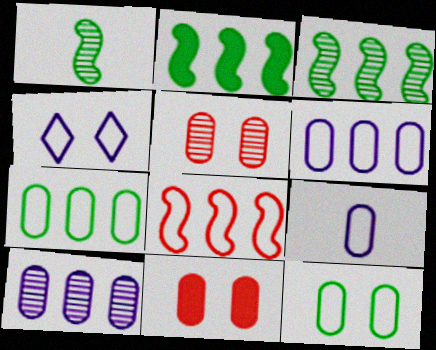[]